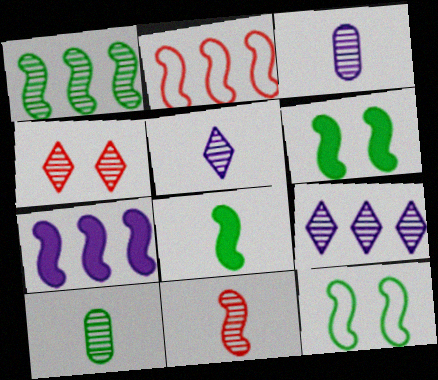[[1, 2, 7], 
[1, 3, 4], 
[1, 8, 12], 
[5, 10, 11], 
[7, 11, 12]]